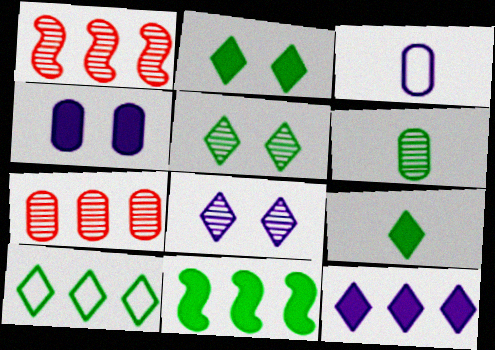[[1, 2, 3], 
[1, 6, 8], 
[5, 9, 10]]